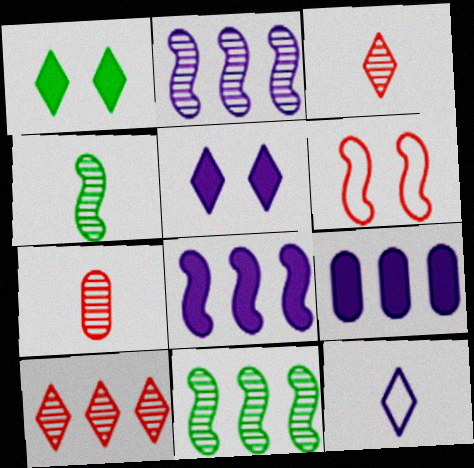[[1, 10, 12], 
[4, 6, 8]]